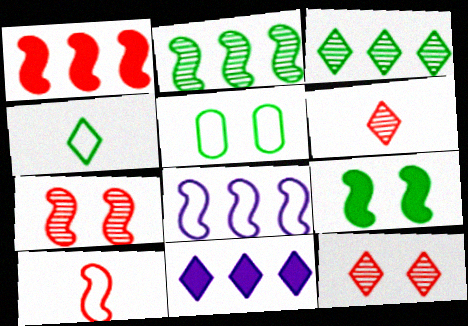[[1, 2, 8], 
[1, 7, 10], 
[4, 11, 12]]